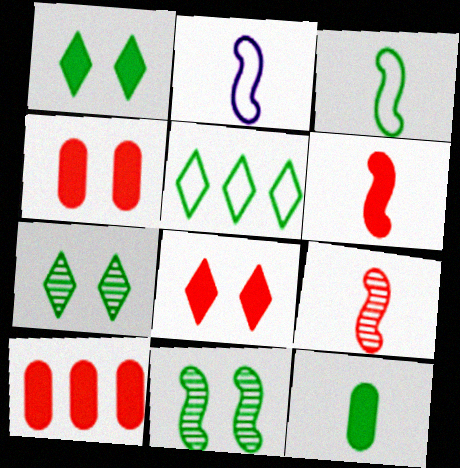[[2, 7, 10], 
[5, 11, 12], 
[6, 8, 10]]